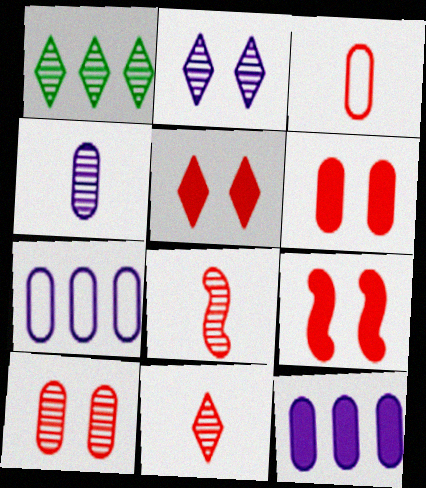[[1, 2, 11], 
[5, 6, 9]]